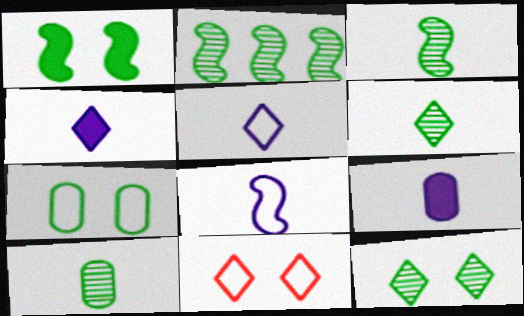[[1, 7, 12], 
[2, 9, 11], 
[2, 10, 12], 
[3, 6, 10]]